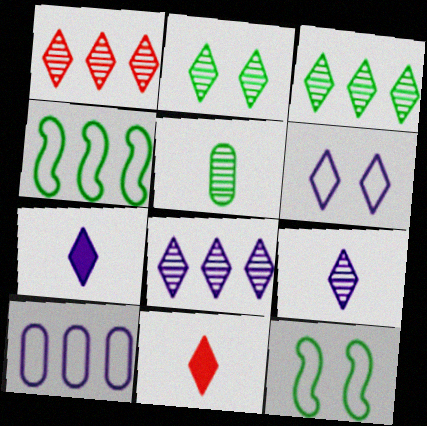[[1, 2, 9], 
[1, 3, 8], 
[3, 6, 11], 
[6, 7, 8]]